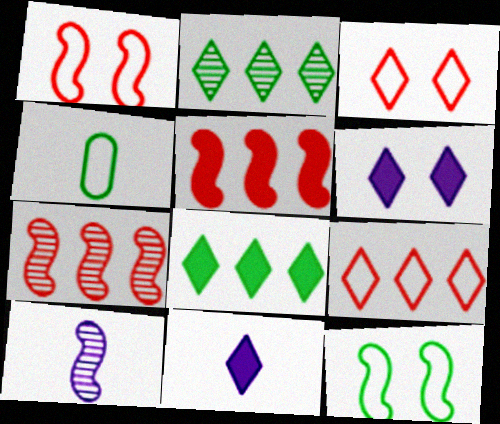[[2, 3, 11], 
[4, 6, 7], 
[5, 10, 12]]